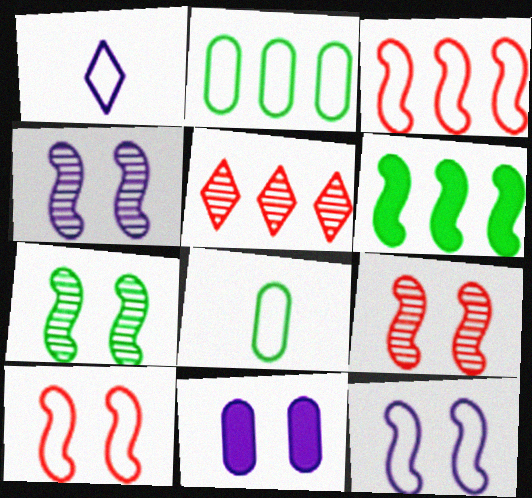[[1, 2, 10], 
[4, 7, 9]]